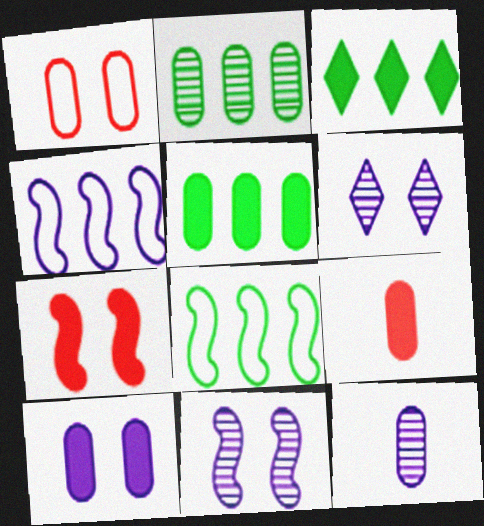[[1, 5, 12], 
[2, 3, 8], 
[5, 9, 10], 
[6, 8, 9]]